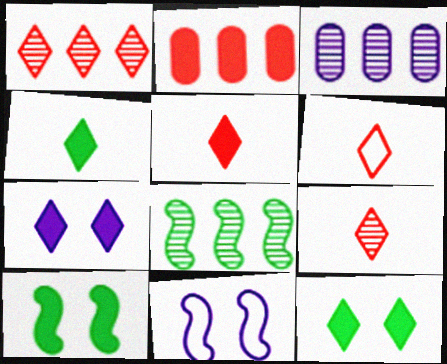[[1, 3, 8], 
[3, 6, 10], 
[5, 6, 9]]